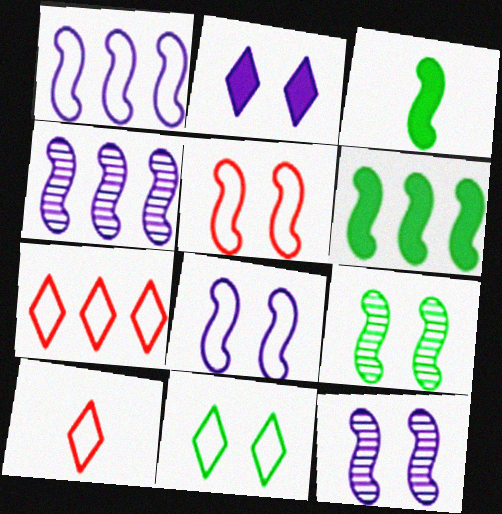[[3, 4, 5]]